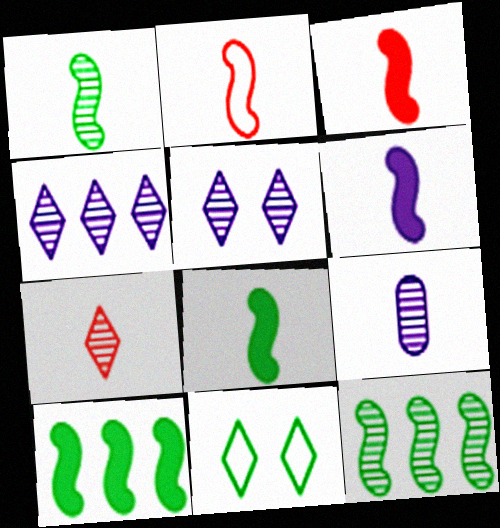[[1, 2, 6], 
[1, 7, 9], 
[3, 6, 8]]